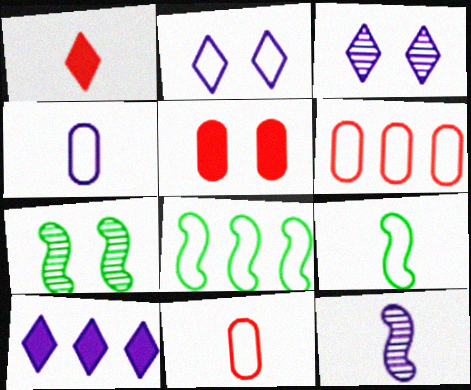[[2, 5, 7], 
[2, 6, 9], 
[2, 8, 11], 
[7, 10, 11]]